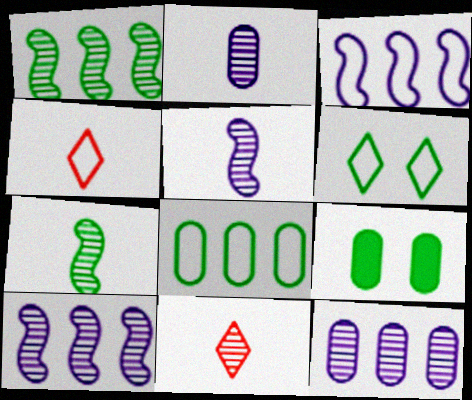[[2, 7, 11], 
[3, 9, 11], 
[4, 9, 10]]